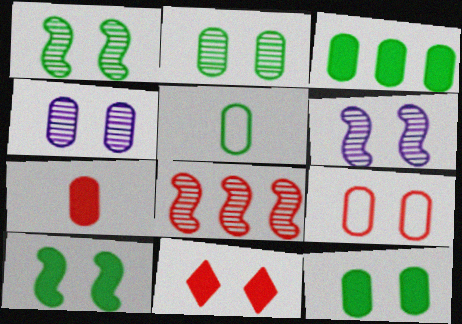[[2, 3, 5], 
[4, 9, 12]]